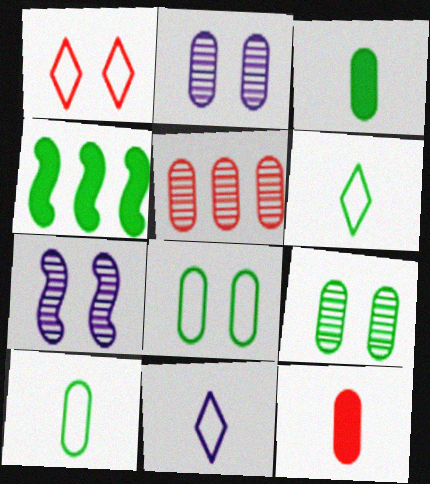[[4, 6, 9]]